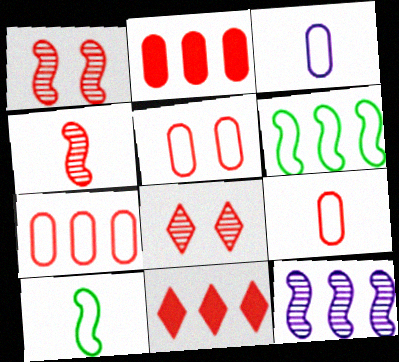[[1, 9, 11], 
[4, 5, 11], 
[5, 7, 9]]